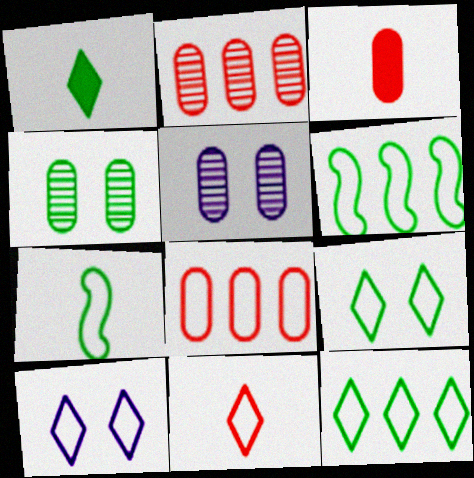[[1, 4, 6], 
[7, 8, 10], 
[10, 11, 12]]